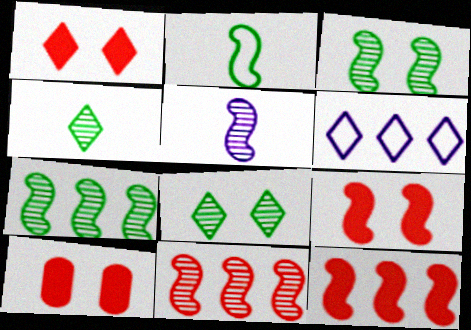[[1, 4, 6], 
[1, 9, 10], 
[3, 5, 11]]